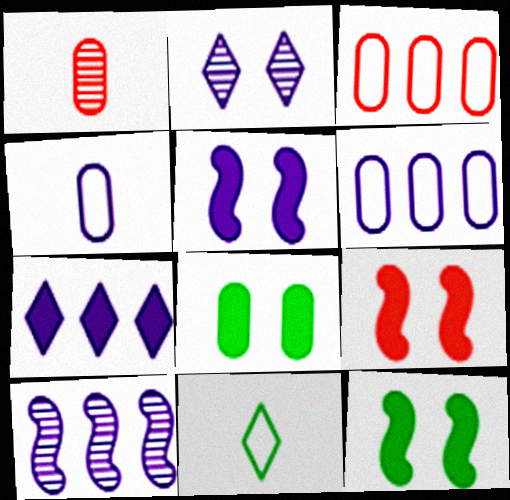[[1, 6, 8], 
[5, 9, 12], 
[6, 7, 10]]